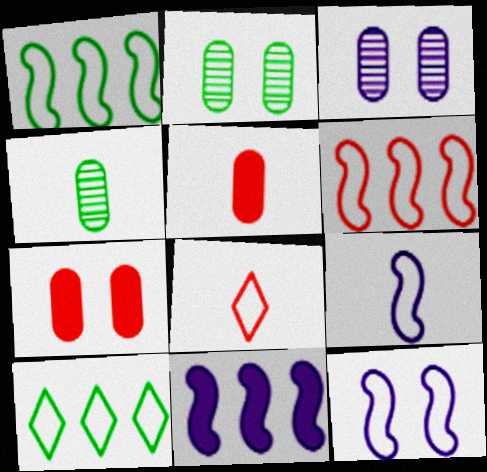[[2, 8, 11]]